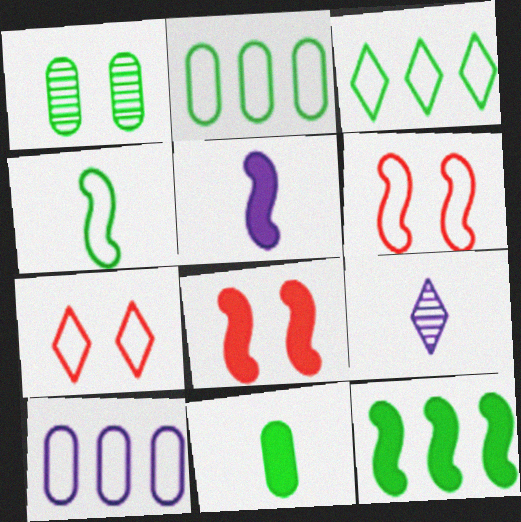[[1, 2, 11], 
[2, 8, 9], 
[4, 7, 10], 
[5, 8, 12]]